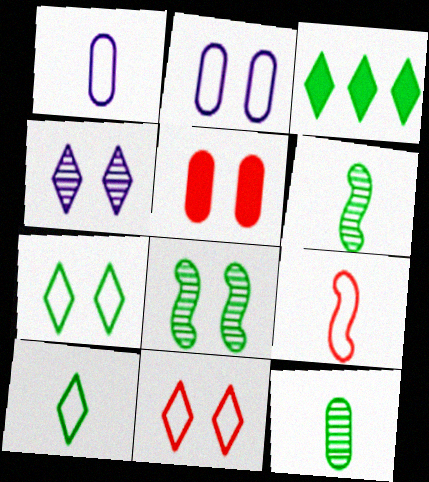[[1, 9, 10]]